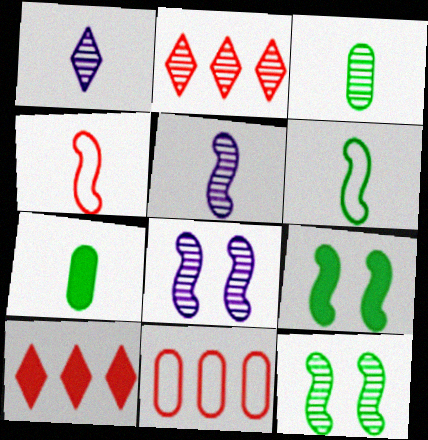[[1, 4, 7], 
[1, 9, 11], 
[2, 3, 8]]